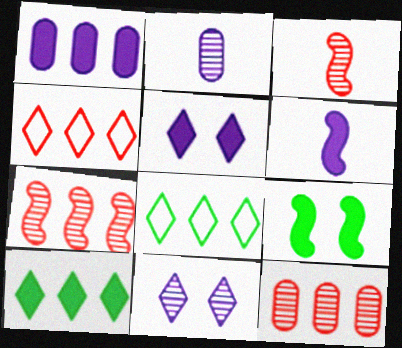[[1, 5, 6], 
[1, 7, 8], 
[2, 4, 9]]